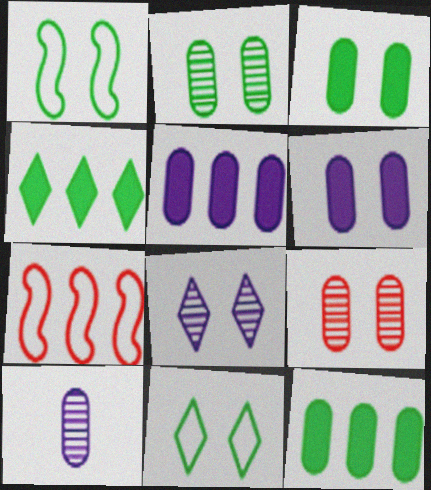[]